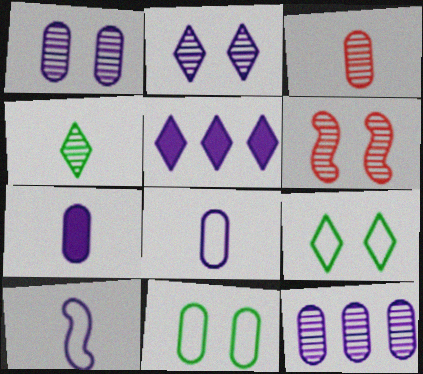[[1, 5, 10], 
[4, 6, 12]]